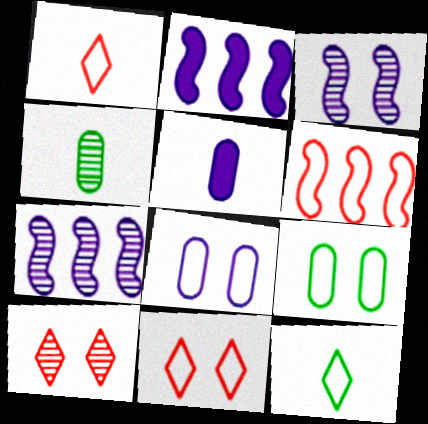[[2, 4, 11], 
[4, 7, 10], 
[6, 8, 12]]